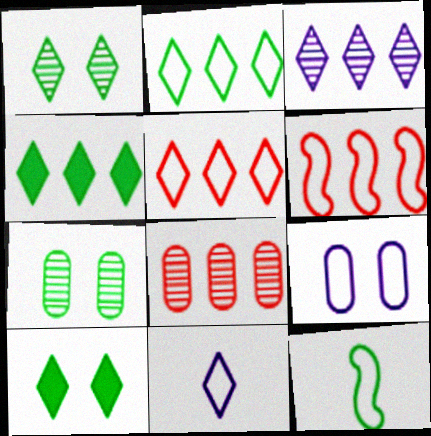[[3, 4, 5], 
[4, 7, 12], 
[5, 9, 12]]